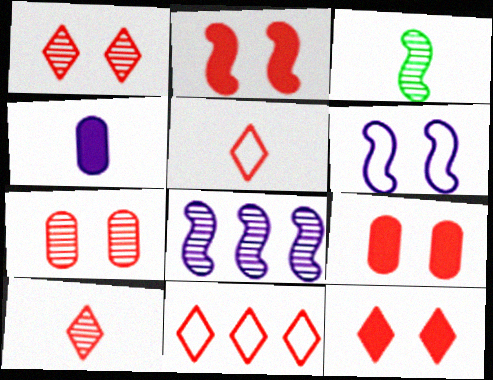[[2, 9, 12], 
[3, 4, 5], 
[10, 11, 12]]